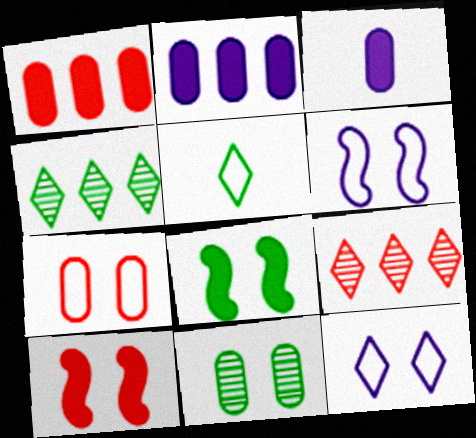[[10, 11, 12]]